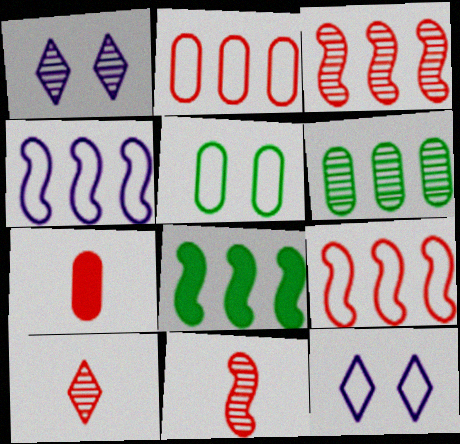[[1, 6, 11], 
[3, 4, 8]]